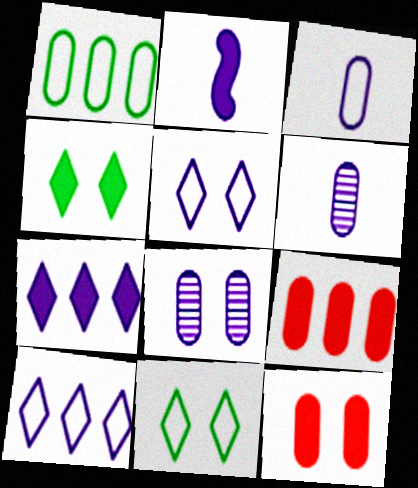[[1, 6, 12], 
[2, 4, 9], 
[2, 8, 10]]